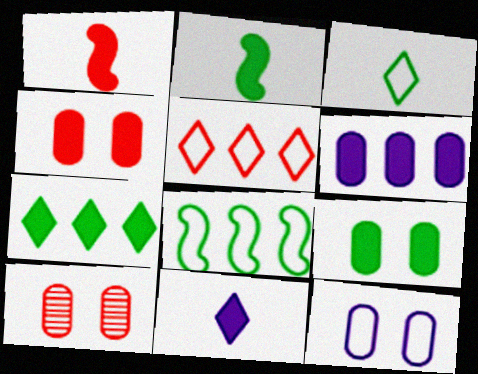[[1, 5, 10], 
[2, 7, 9], 
[8, 10, 11], 
[9, 10, 12]]